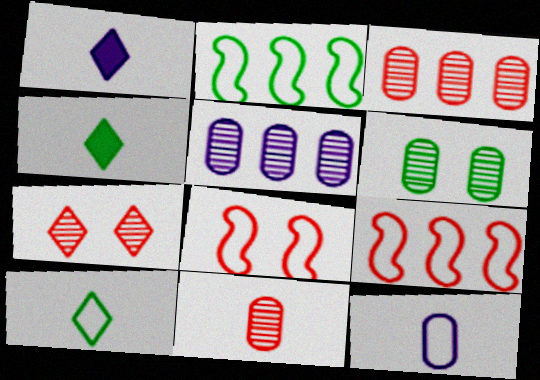[[1, 6, 9], 
[2, 4, 6], 
[4, 5, 8], 
[5, 6, 11]]